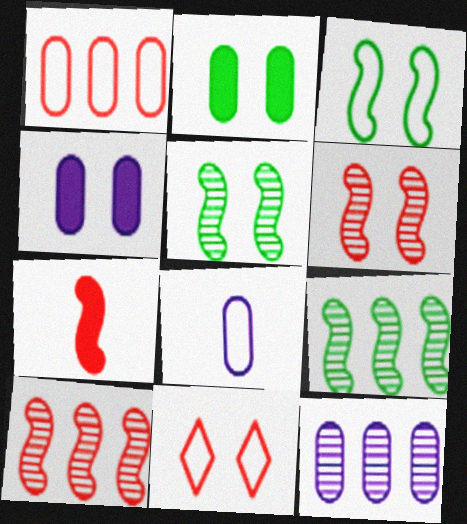[[4, 5, 11], 
[4, 8, 12]]